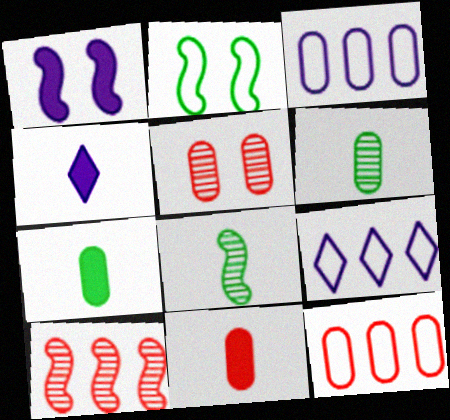[[3, 5, 7], 
[5, 11, 12]]